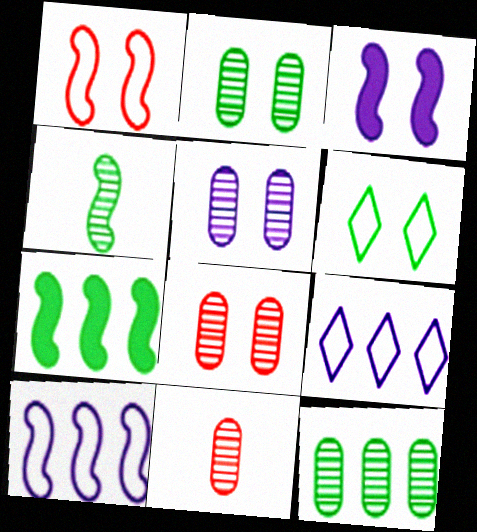[[2, 5, 8], 
[3, 6, 8], 
[5, 11, 12]]